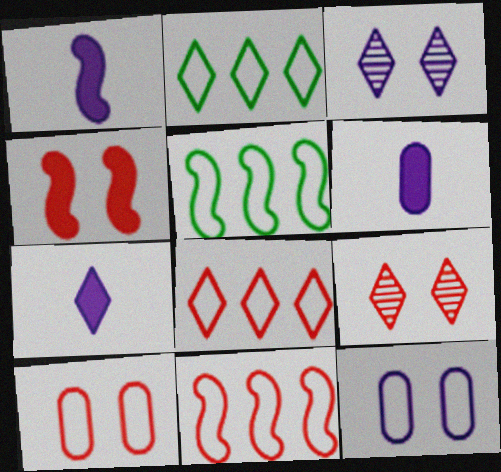[[1, 6, 7], 
[2, 7, 9], 
[4, 9, 10], 
[5, 6, 9]]